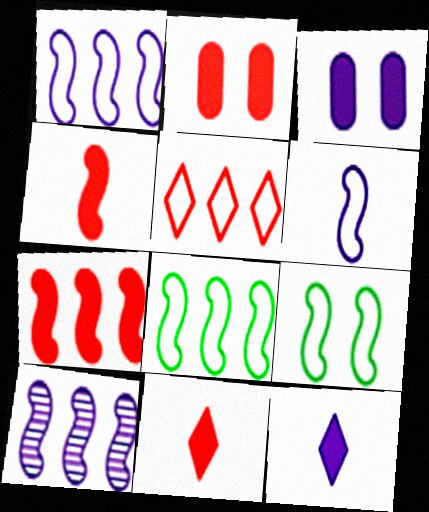[[2, 7, 11], 
[4, 9, 10], 
[7, 8, 10]]